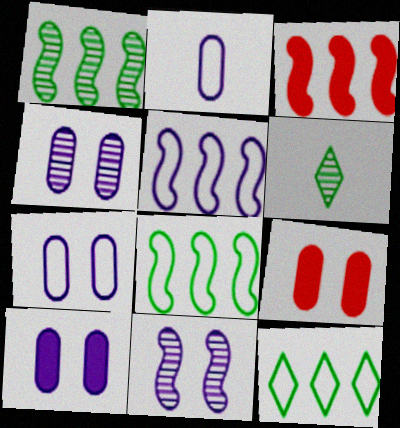[[1, 3, 5], 
[3, 6, 7], 
[4, 7, 10], 
[5, 6, 9]]